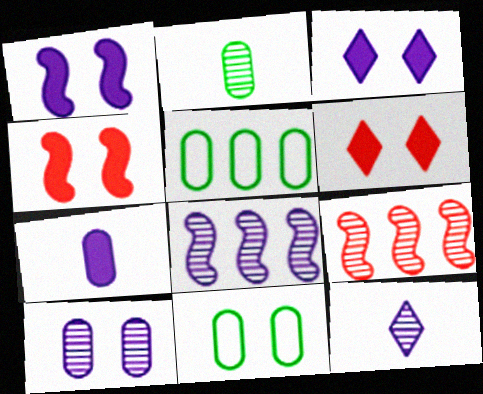[[4, 5, 12], 
[8, 10, 12]]